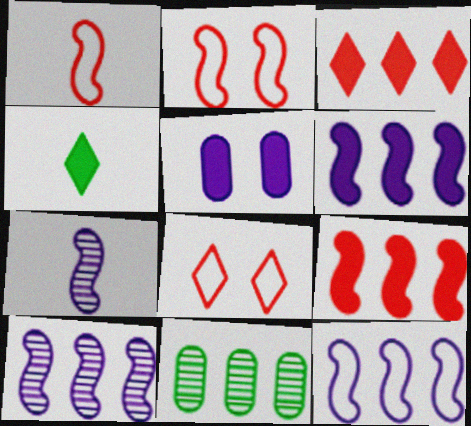[[3, 11, 12], 
[4, 5, 9], 
[6, 10, 12]]